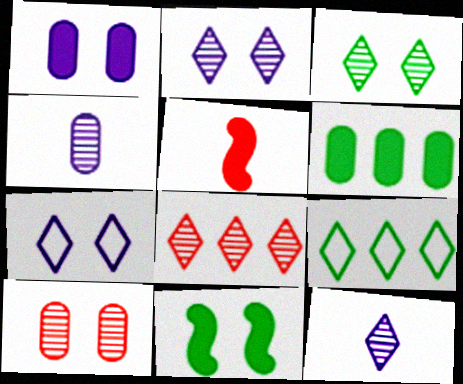[[3, 8, 12], 
[7, 10, 11]]